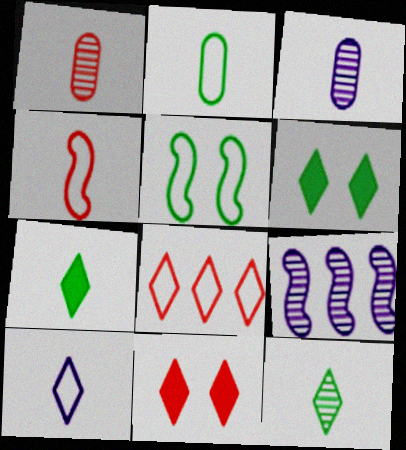[[2, 4, 10], 
[2, 9, 11], 
[3, 4, 7]]